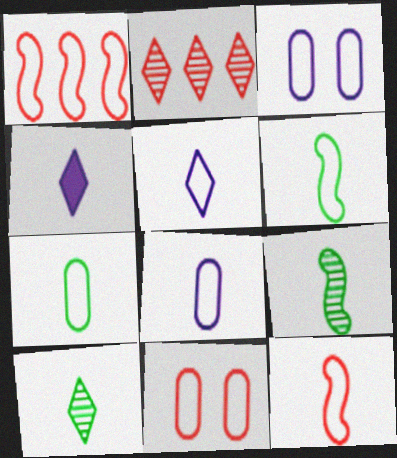[[5, 7, 12]]